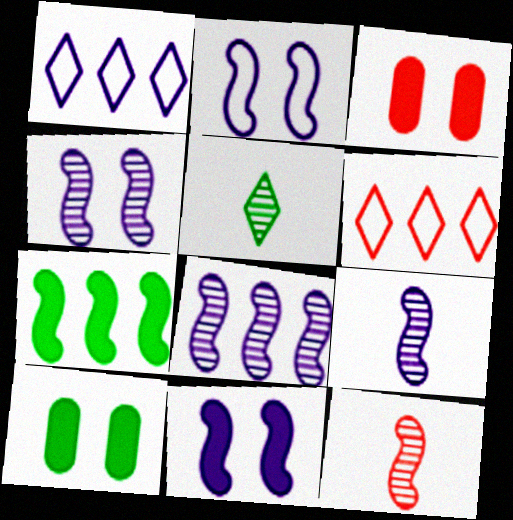[[1, 10, 12], 
[2, 4, 11], 
[2, 7, 12], 
[3, 6, 12], 
[4, 8, 9], 
[6, 9, 10]]